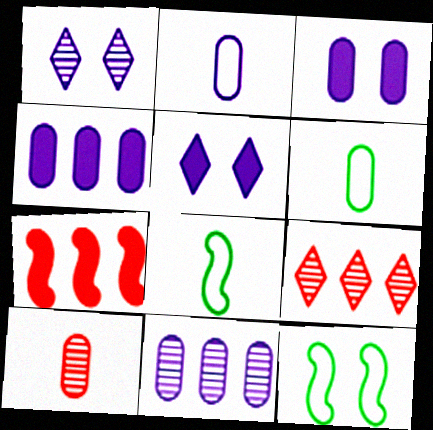[[1, 6, 7], 
[2, 3, 11], 
[3, 8, 9]]